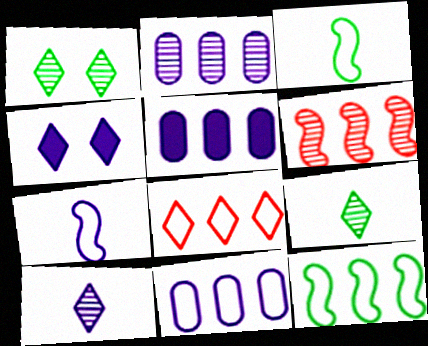[[2, 4, 7], 
[2, 5, 11], 
[4, 8, 9], 
[8, 11, 12]]